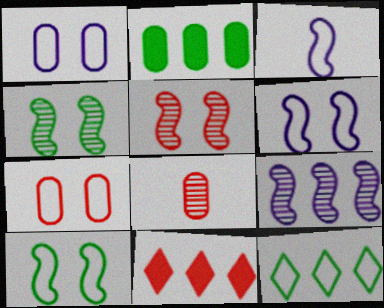[[1, 2, 8], 
[3, 7, 12]]